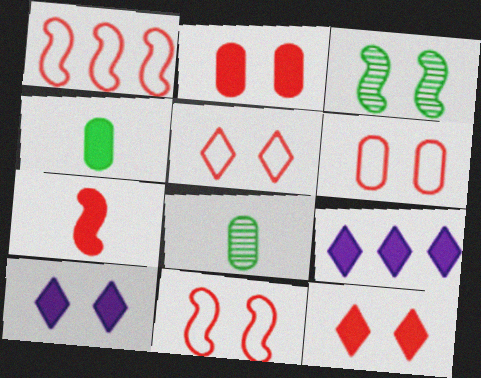[[1, 8, 10], 
[3, 6, 10], 
[5, 6, 11], 
[8, 9, 11]]